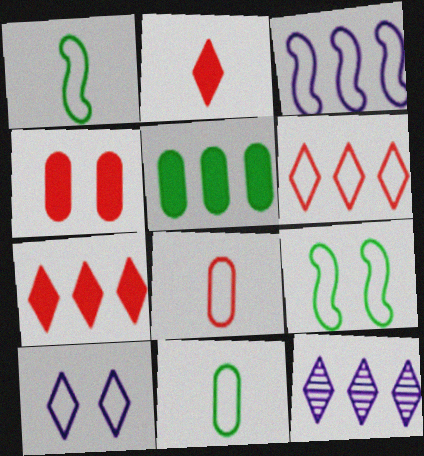[[1, 4, 12]]